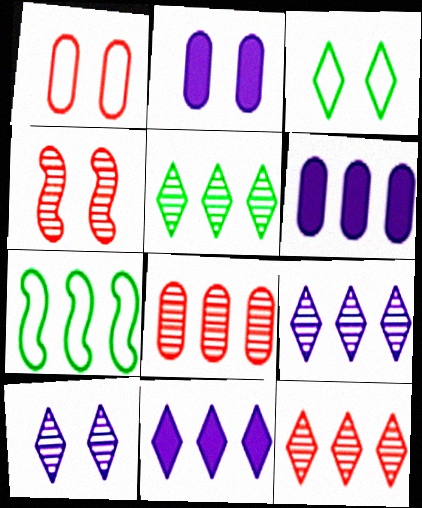[[2, 3, 4], 
[5, 9, 12], 
[6, 7, 12], 
[7, 8, 11]]